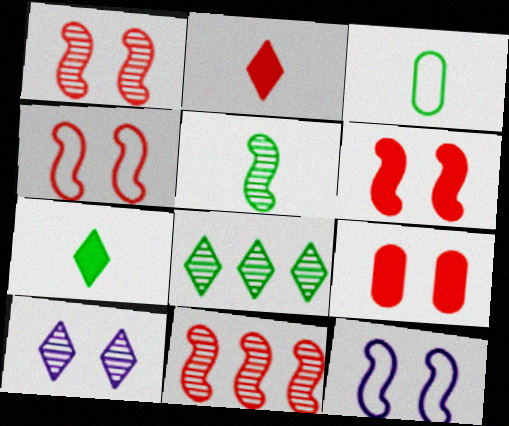[[1, 4, 6], 
[3, 5, 7]]